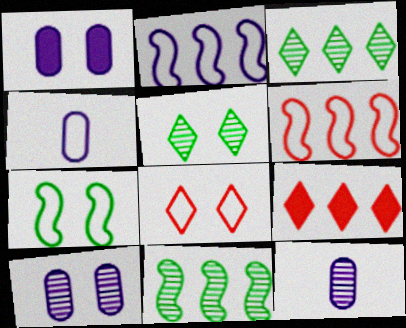[[7, 9, 12]]